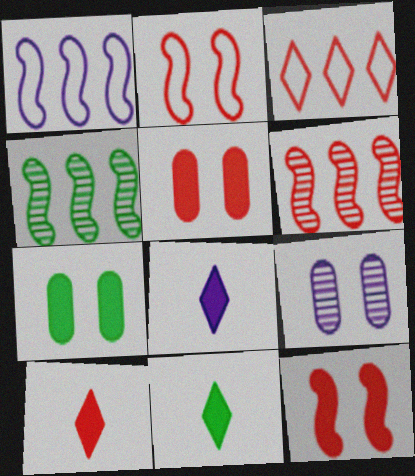[[1, 8, 9], 
[8, 10, 11]]